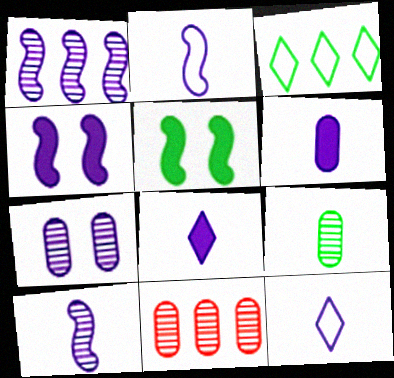[[1, 2, 4], 
[3, 5, 9], 
[5, 11, 12], 
[6, 10, 12], 
[7, 9, 11]]